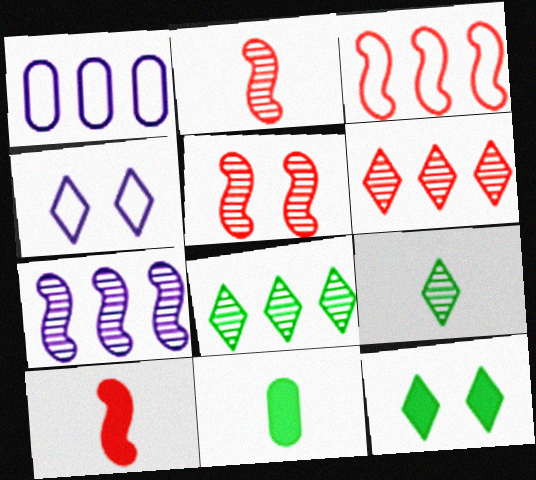[[1, 2, 12], 
[3, 5, 10]]